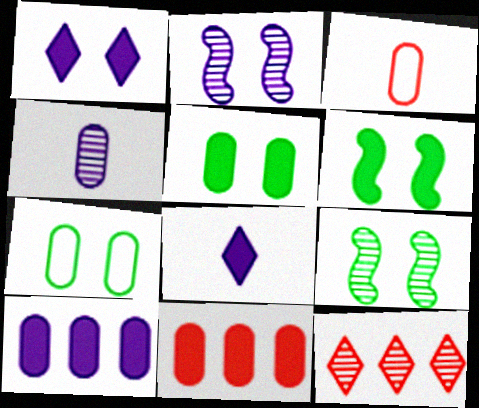[[4, 7, 11], 
[4, 9, 12], 
[6, 8, 11]]